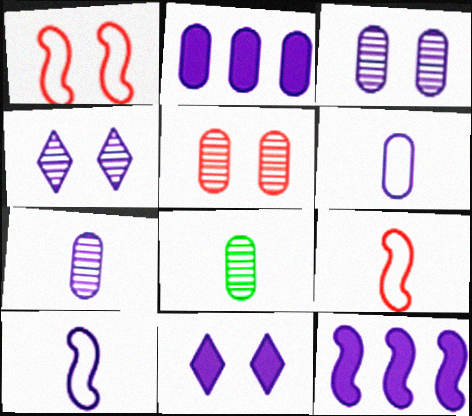[[2, 3, 6], 
[2, 4, 10], 
[4, 6, 12]]